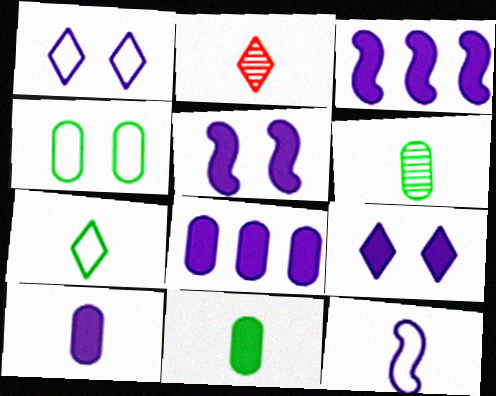[[2, 3, 4], 
[2, 11, 12], 
[3, 9, 10]]